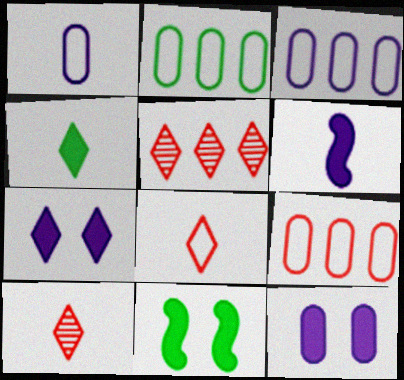[[1, 5, 11], 
[2, 3, 9], 
[3, 10, 11]]